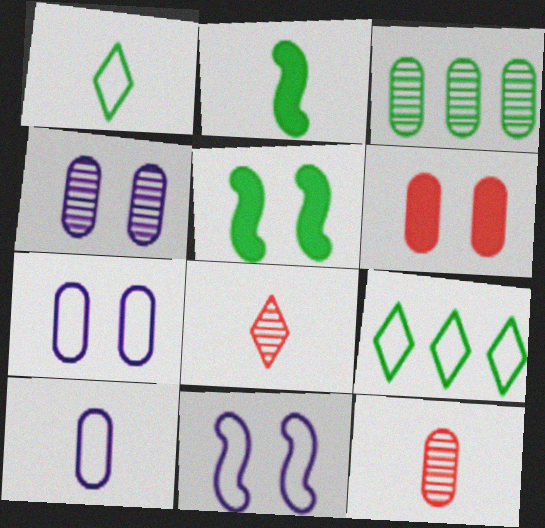[[1, 3, 5], 
[2, 8, 10], 
[3, 4, 12], 
[3, 6, 10]]